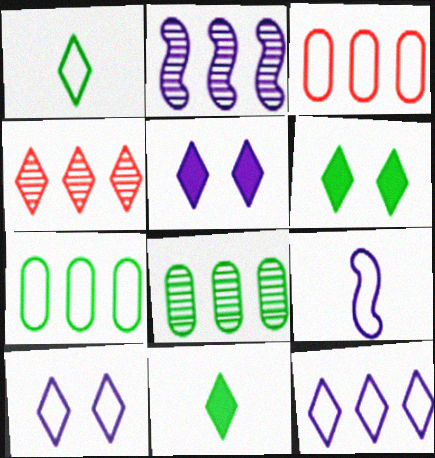[[1, 4, 5], 
[2, 4, 8], 
[4, 10, 11]]